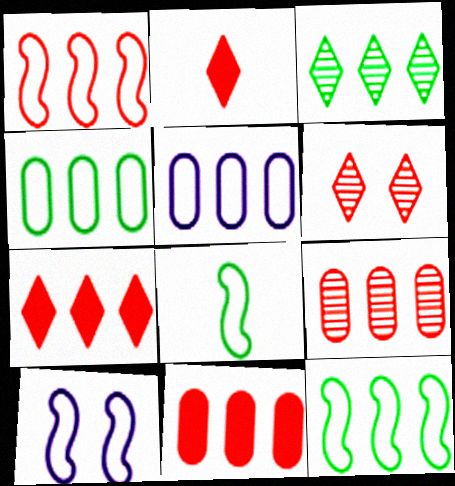[[1, 7, 9], 
[1, 8, 10]]